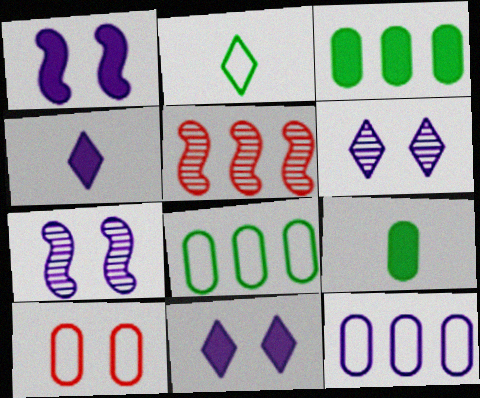[[4, 7, 12]]